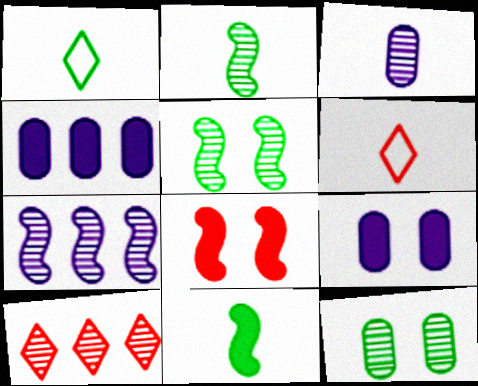[[3, 5, 10], 
[3, 6, 11], 
[4, 5, 6]]